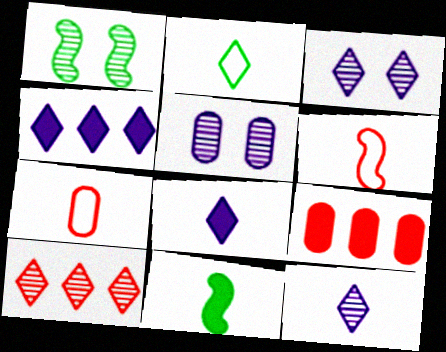[[1, 4, 7], 
[7, 11, 12]]